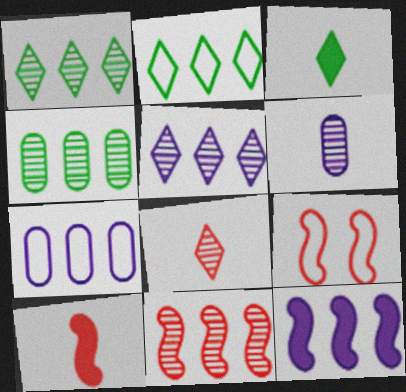[[4, 5, 11], 
[5, 7, 12], 
[9, 10, 11]]